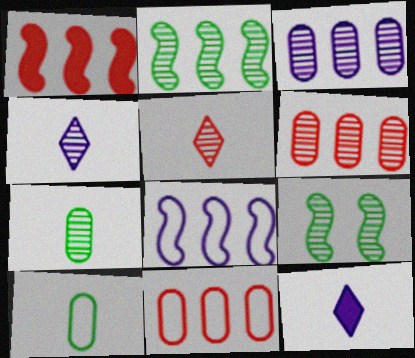[[1, 2, 8], 
[3, 5, 9], 
[4, 6, 9], 
[9, 11, 12]]